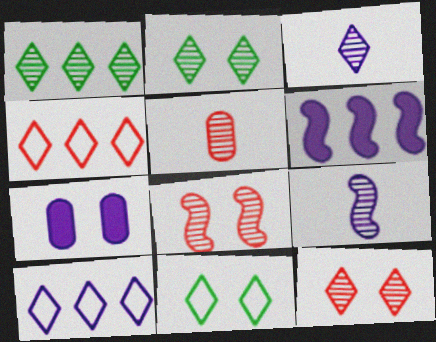[[1, 3, 12], 
[5, 6, 11], 
[7, 8, 11], 
[7, 9, 10]]